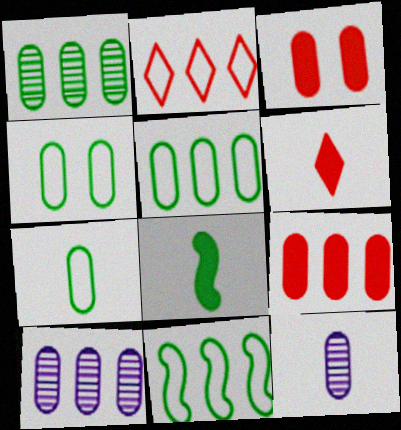[[3, 5, 12], 
[3, 7, 10], 
[4, 5, 7], 
[4, 9, 12], 
[5, 9, 10]]